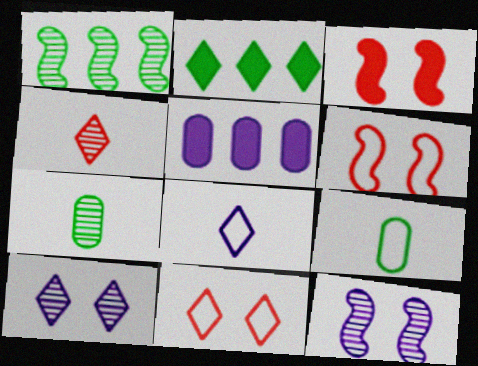[[5, 8, 12]]